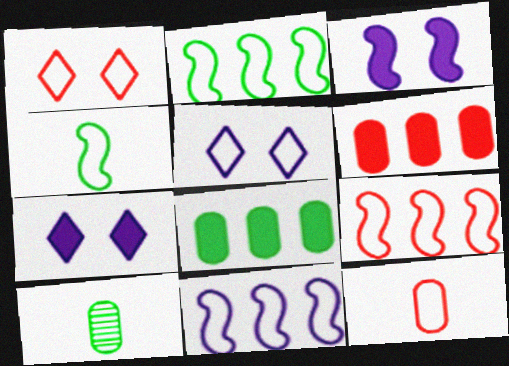[[1, 9, 12], 
[2, 5, 12], 
[2, 9, 11], 
[7, 9, 10]]